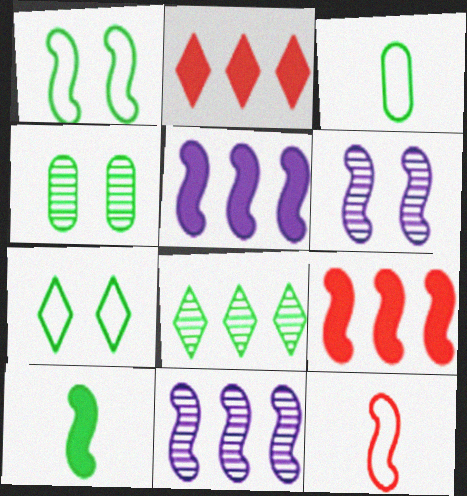[[2, 3, 6]]